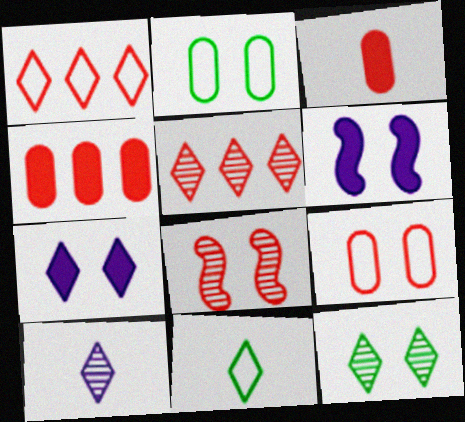[[1, 3, 8], 
[2, 7, 8], 
[5, 7, 11], 
[5, 10, 12], 
[6, 9, 12]]